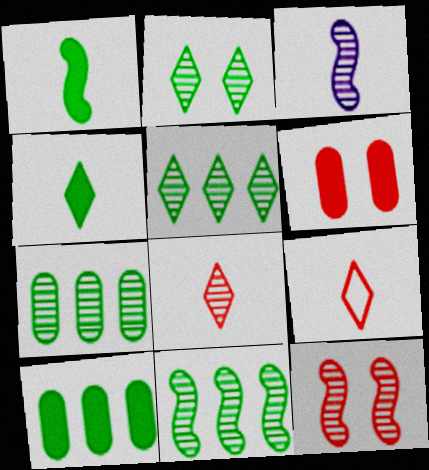[[3, 11, 12], 
[5, 7, 11]]